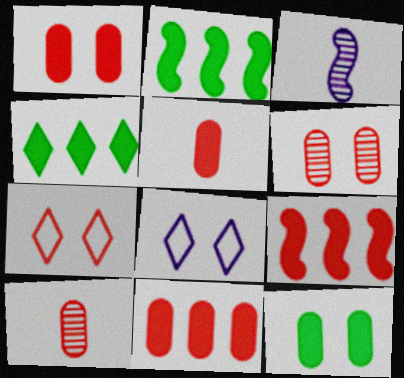[[1, 5, 11], 
[2, 8, 10], 
[7, 9, 10]]